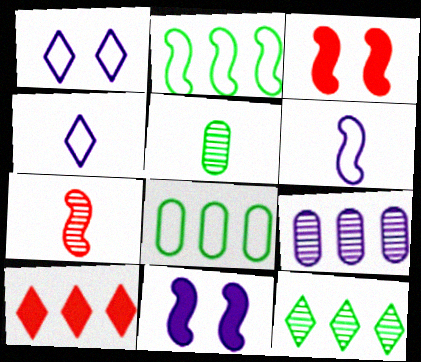[[2, 7, 11], 
[2, 9, 10], 
[4, 9, 11]]